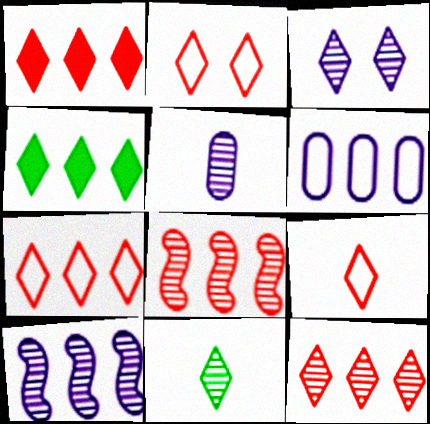[[1, 7, 12], 
[2, 7, 9], 
[3, 4, 9], 
[3, 5, 10], 
[3, 11, 12], 
[4, 6, 8]]